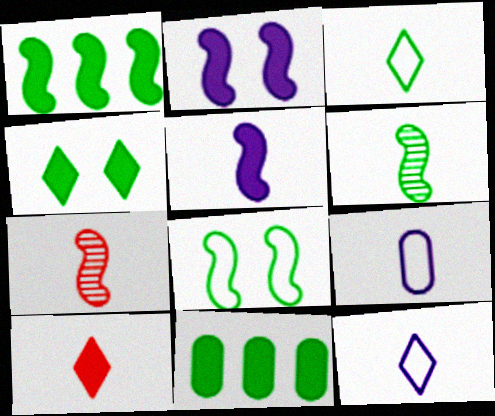[[1, 6, 8], 
[2, 10, 11], 
[6, 9, 10]]